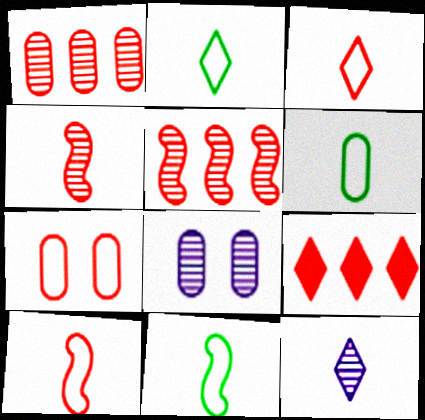[[2, 6, 11], 
[4, 7, 9], 
[8, 9, 11]]